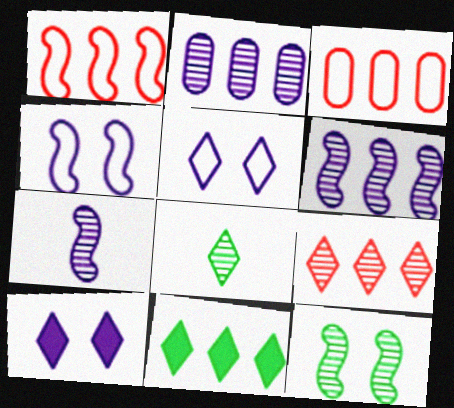[[1, 2, 11], 
[3, 6, 11]]